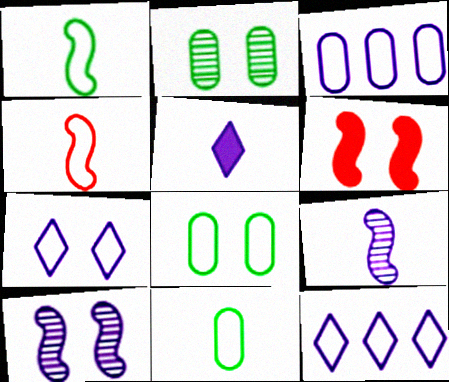[[2, 6, 7], 
[3, 5, 10], 
[4, 8, 12]]